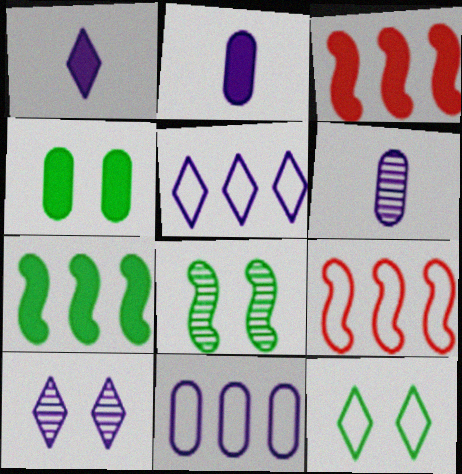[[1, 3, 4], 
[1, 5, 10], 
[3, 6, 12], 
[4, 8, 12]]